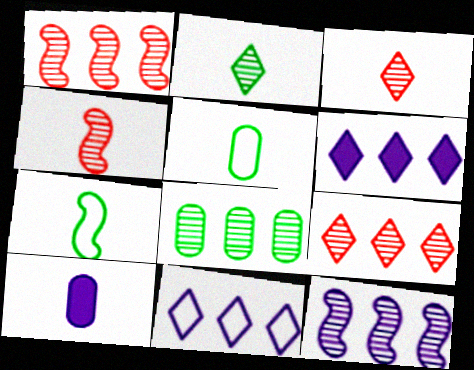[[3, 7, 10], 
[8, 9, 12]]